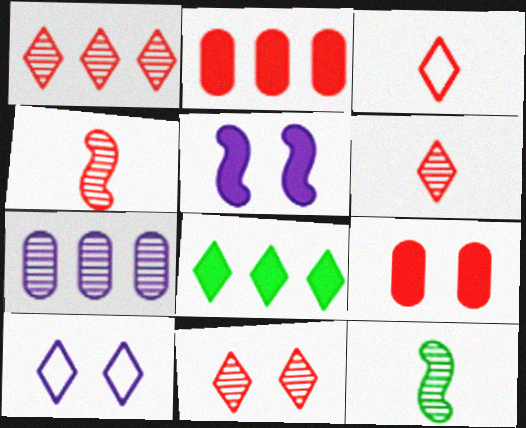[[1, 6, 11], 
[2, 10, 12], 
[6, 8, 10], 
[7, 11, 12]]